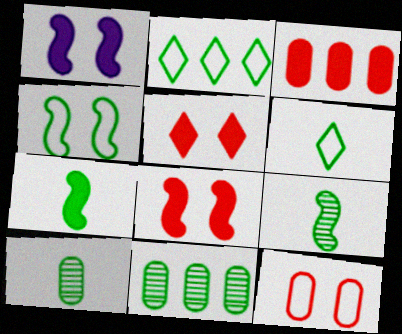[[6, 7, 10]]